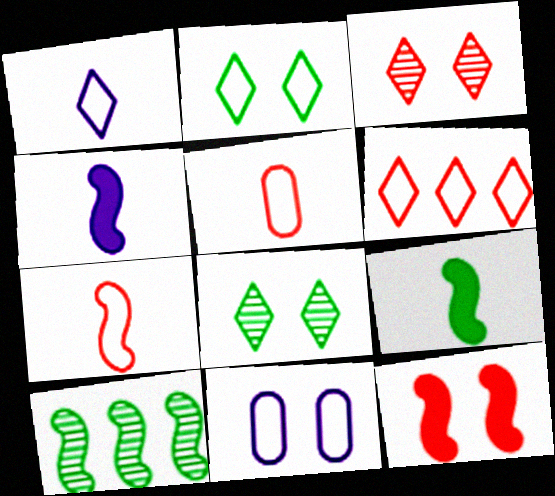[[1, 2, 6], 
[8, 11, 12]]